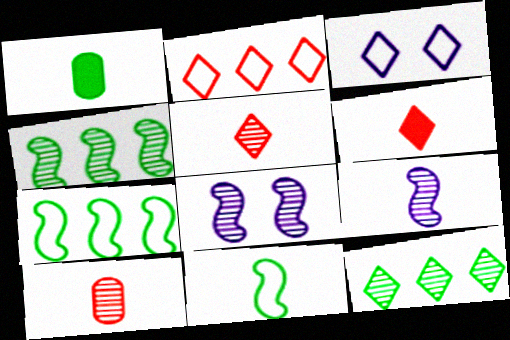[[1, 2, 8], 
[3, 6, 12], 
[8, 10, 12]]